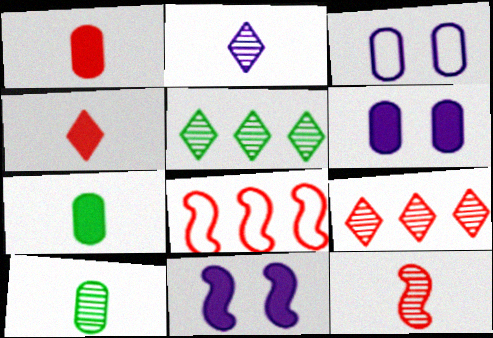[[2, 10, 12]]